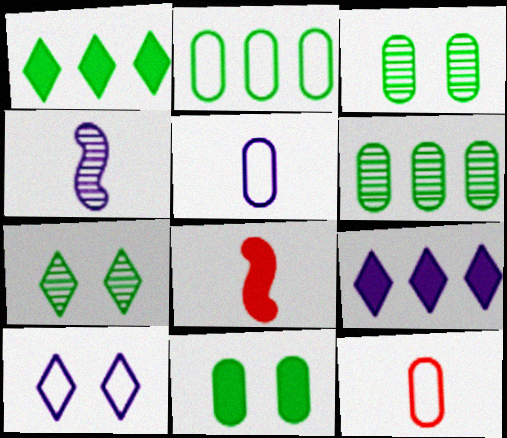[[6, 8, 10], 
[8, 9, 11]]